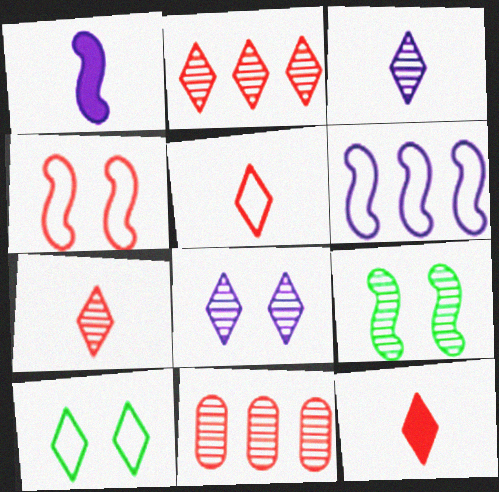[[1, 10, 11], 
[3, 9, 11], 
[4, 11, 12], 
[5, 7, 12]]